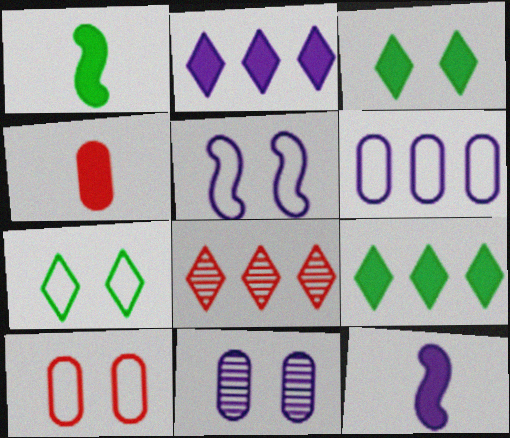[[5, 7, 10]]